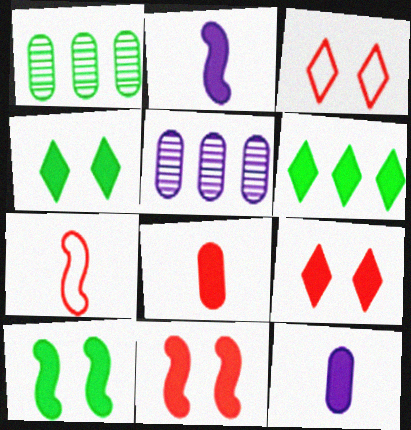[[1, 2, 3], 
[4, 5, 7], 
[6, 11, 12]]